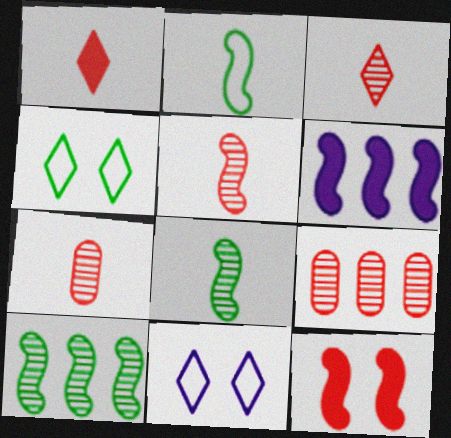[[3, 5, 7], 
[4, 6, 7]]